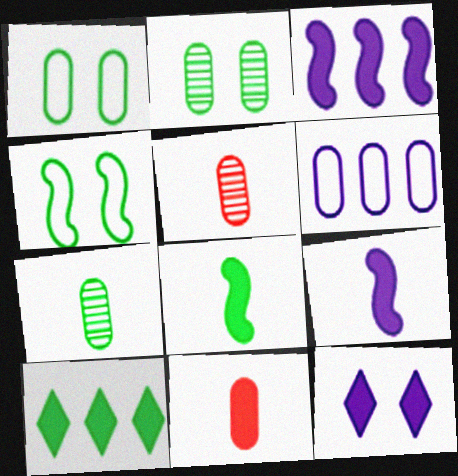[[2, 6, 11], 
[4, 7, 10]]